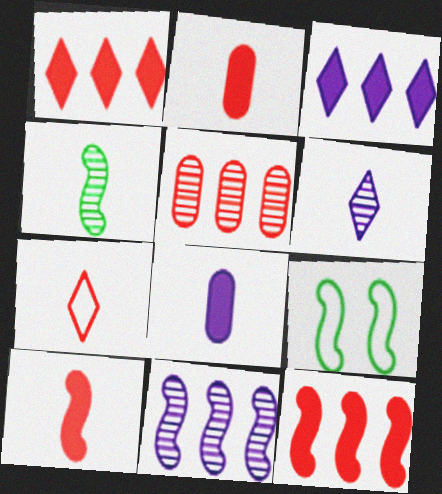[[4, 7, 8], 
[9, 10, 11]]